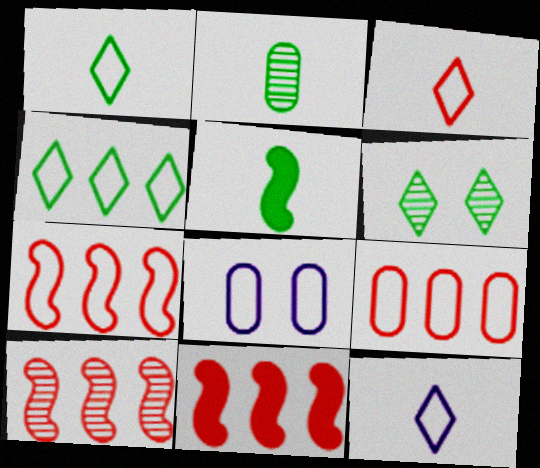[[1, 2, 5], 
[1, 3, 12], 
[1, 7, 8], 
[7, 10, 11]]